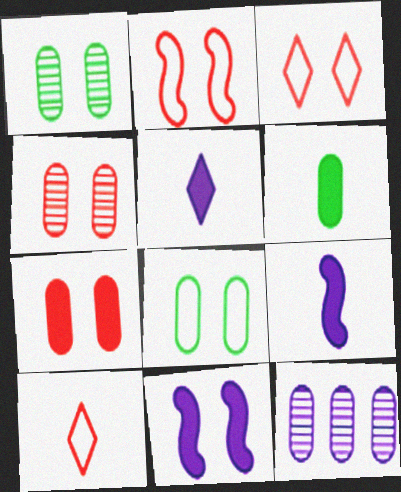[[1, 3, 11]]